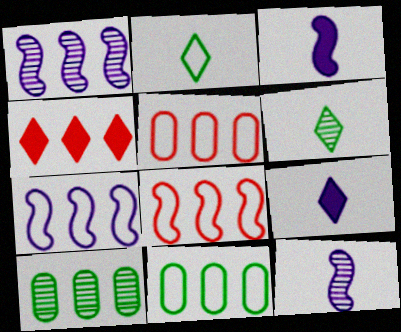[[1, 4, 11], 
[4, 7, 10]]